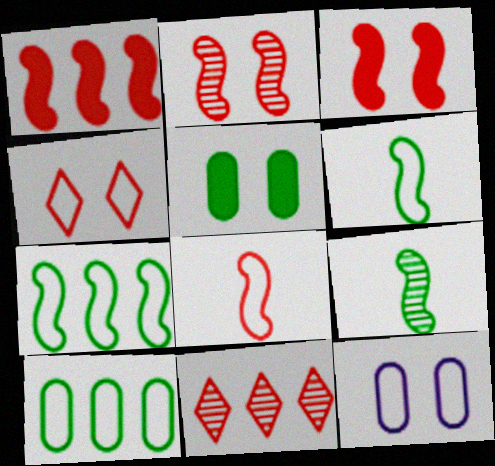[[1, 2, 8]]